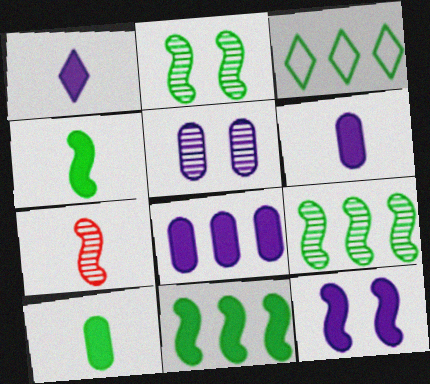[[1, 8, 12], 
[2, 3, 10]]